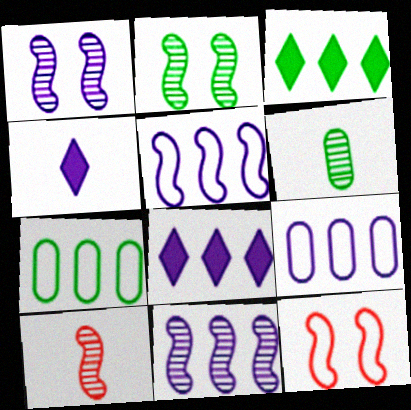[[1, 4, 9], 
[2, 10, 11], 
[6, 8, 12], 
[8, 9, 11]]